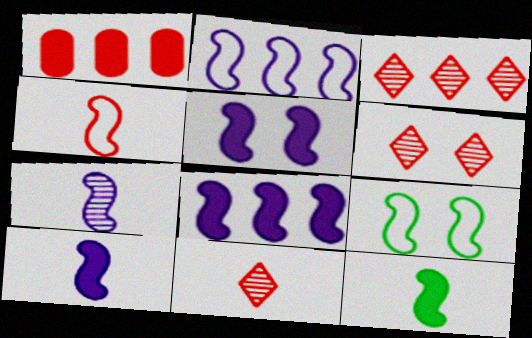[[1, 4, 6], 
[2, 4, 9], 
[2, 5, 7], 
[3, 6, 11], 
[4, 7, 12], 
[5, 8, 10]]